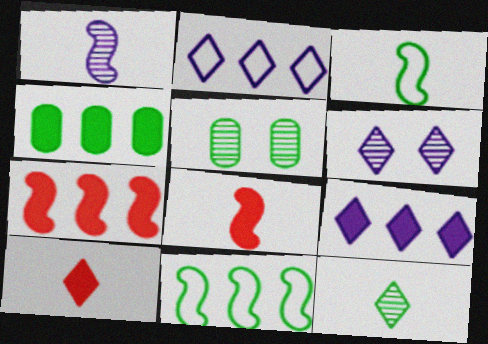[[1, 3, 8], 
[2, 5, 8], 
[4, 7, 9]]